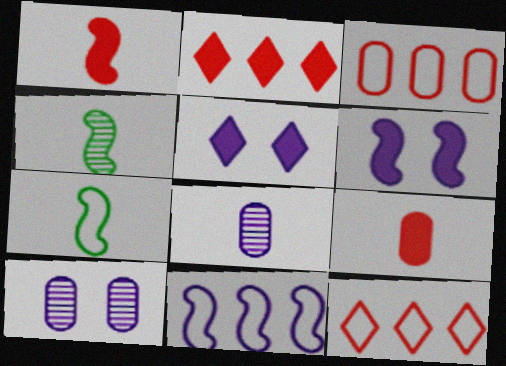[[2, 7, 10], 
[3, 4, 5], 
[5, 8, 11]]